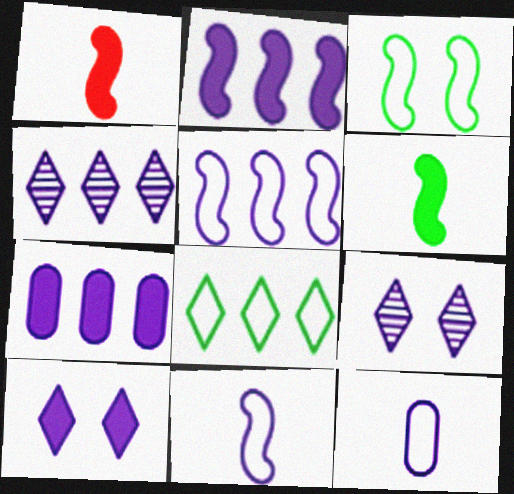[[2, 9, 12], 
[4, 5, 7], 
[7, 9, 11]]